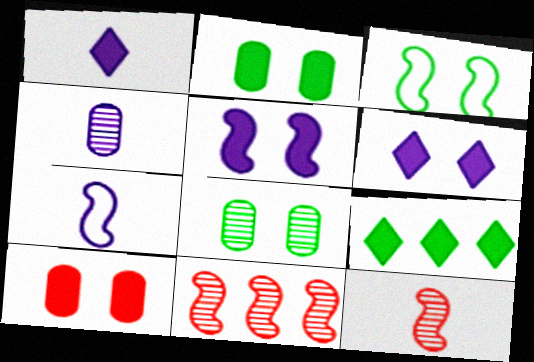[[1, 4, 7]]